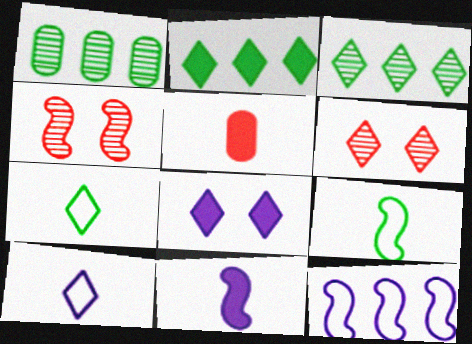[[2, 6, 10]]